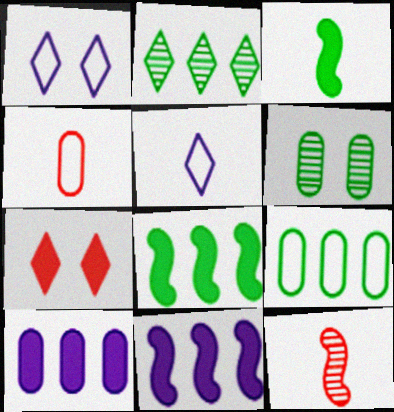[[2, 5, 7], 
[2, 8, 9], 
[3, 7, 10], 
[4, 6, 10]]